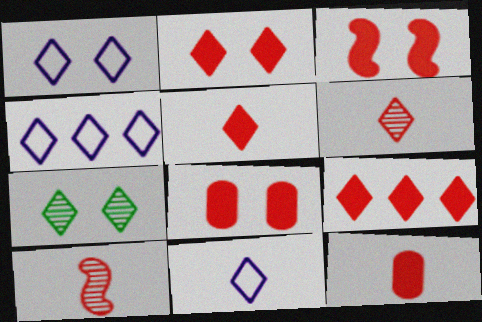[[1, 2, 7], 
[1, 4, 11], 
[2, 3, 8], 
[2, 5, 9], 
[3, 9, 12], 
[4, 5, 7], 
[7, 9, 11]]